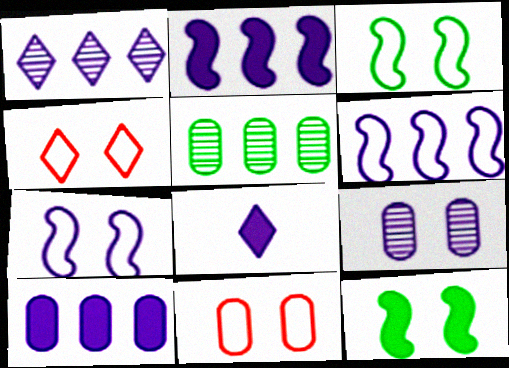[[1, 6, 10], 
[4, 9, 12], 
[6, 8, 9]]